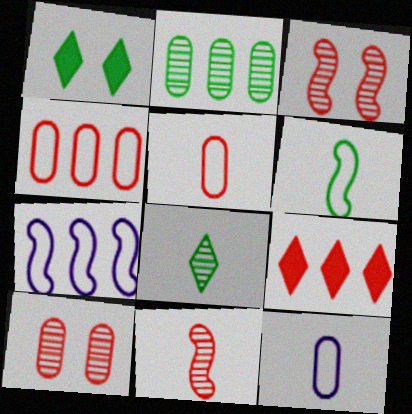[[1, 2, 6], 
[2, 7, 9], 
[3, 5, 9]]